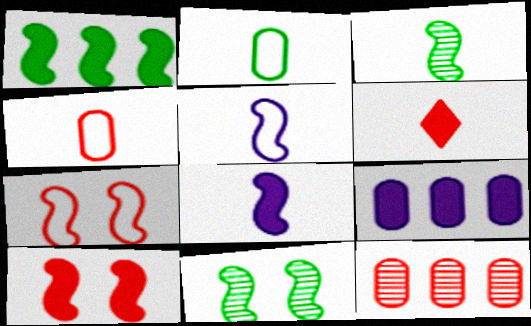[[1, 8, 10], 
[6, 7, 12]]